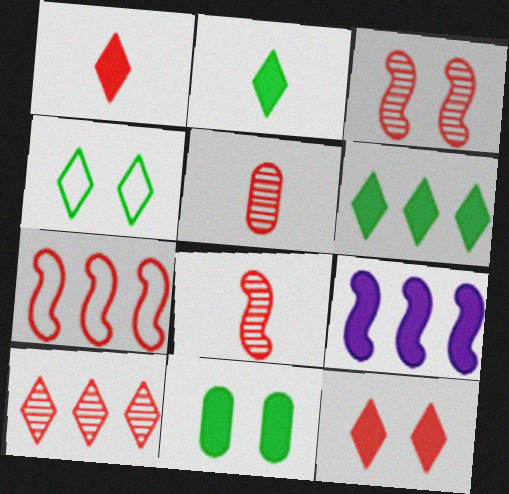[[1, 9, 11], 
[3, 5, 10], 
[4, 5, 9], 
[5, 7, 12]]